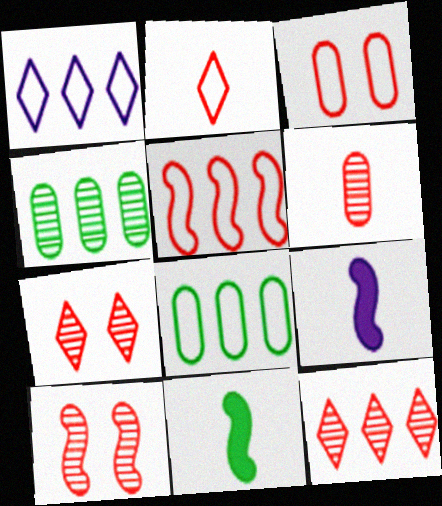[[1, 5, 8], 
[2, 3, 5], 
[6, 10, 12], 
[7, 8, 9]]